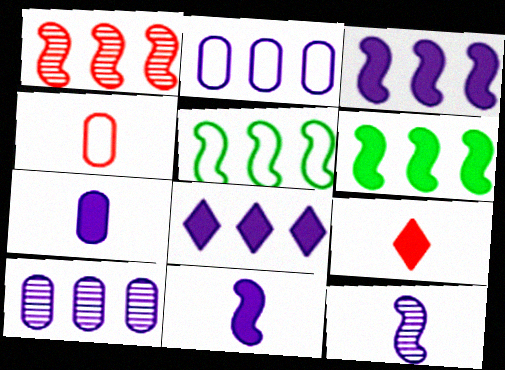[[1, 3, 5]]